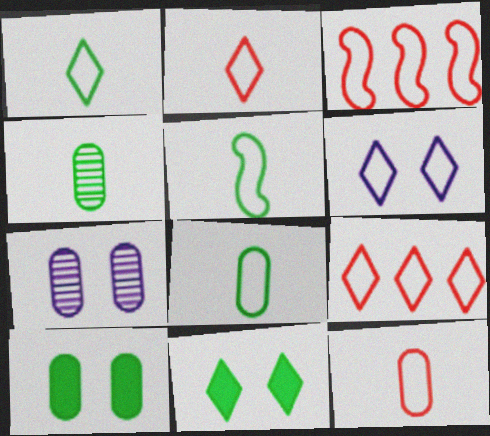[[1, 5, 8], 
[1, 6, 9], 
[3, 6, 8]]